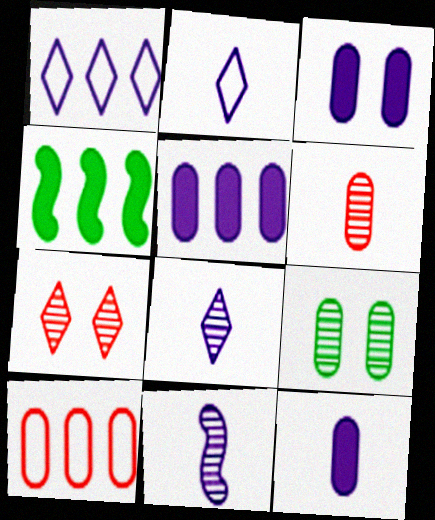[[1, 3, 11], 
[2, 11, 12], 
[3, 5, 12], 
[9, 10, 12]]